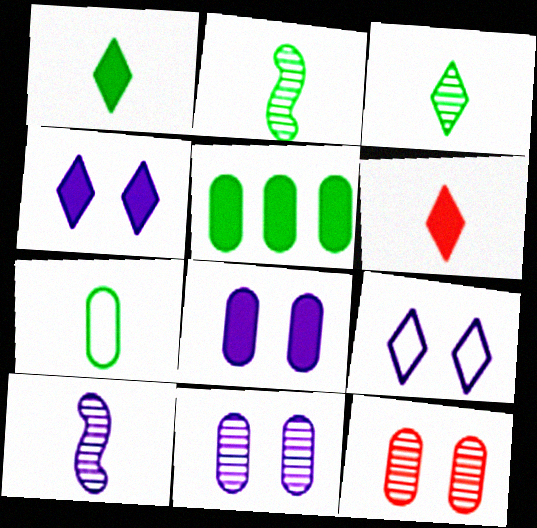[[1, 2, 7], 
[6, 7, 10]]